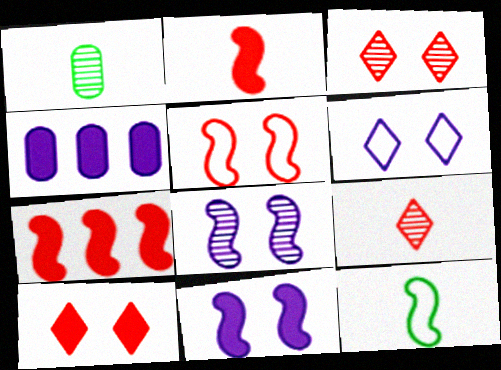[[1, 6, 7], 
[3, 4, 12], 
[7, 8, 12]]